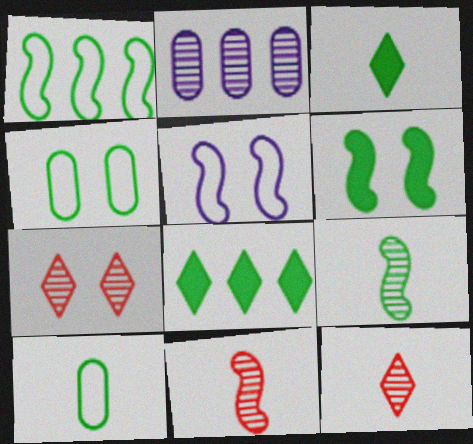[[1, 6, 9], 
[2, 7, 9], 
[3, 9, 10], 
[4, 8, 9]]